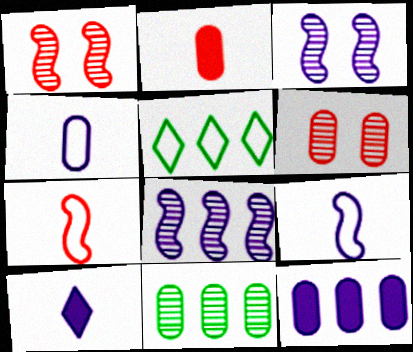[[2, 3, 5]]